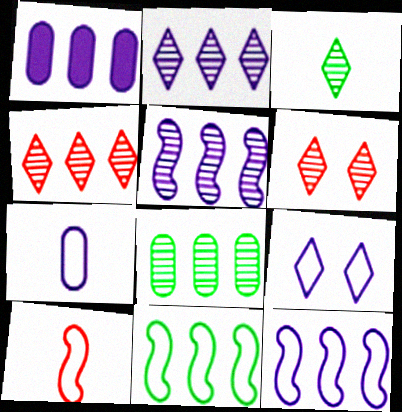[[1, 2, 12], 
[1, 4, 11], 
[2, 3, 6], 
[4, 5, 8], 
[7, 9, 12]]